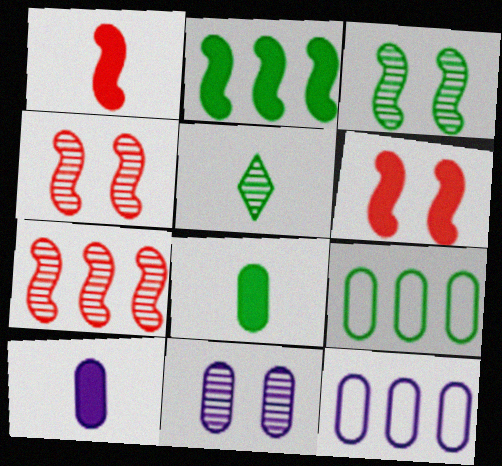[[5, 6, 12], 
[5, 7, 11], 
[10, 11, 12]]